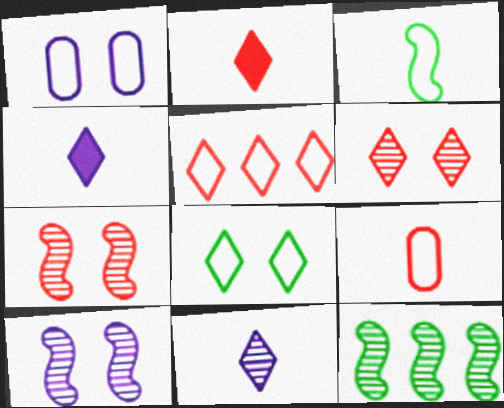[[1, 2, 12], 
[1, 3, 5], 
[2, 5, 6]]